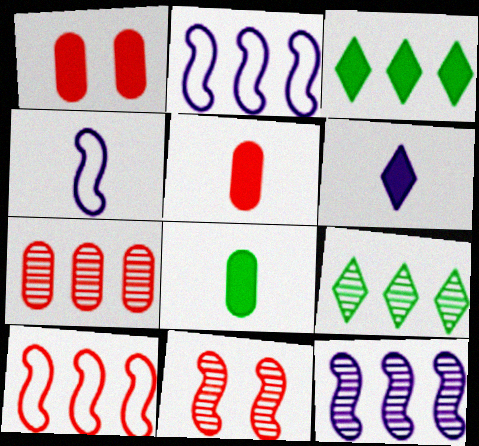[[1, 4, 9], 
[2, 3, 7], 
[7, 9, 12]]